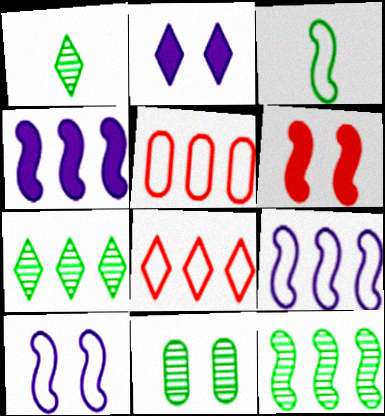[[1, 2, 8], 
[1, 11, 12], 
[4, 5, 7]]